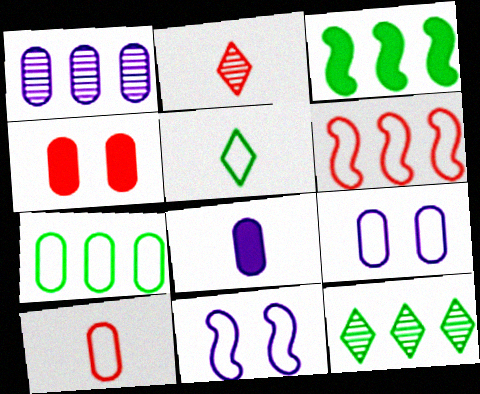[[1, 8, 9], 
[2, 3, 9], 
[2, 4, 6], 
[3, 7, 12], 
[5, 6, 9], 
[7, 9, 10]]